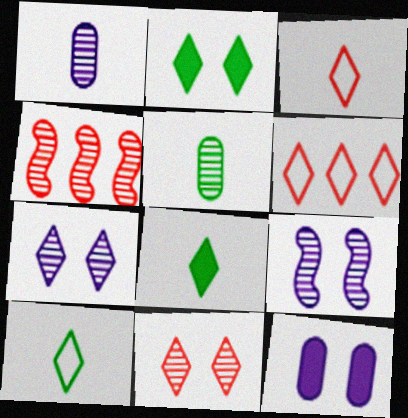[[4, 5, 7], 
[4, 10, 12], 
[6, 7, 8]]